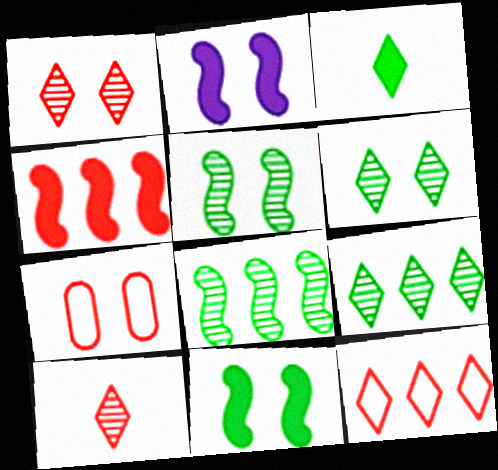[[2, 6, 7], 
[4, 7, 10]]